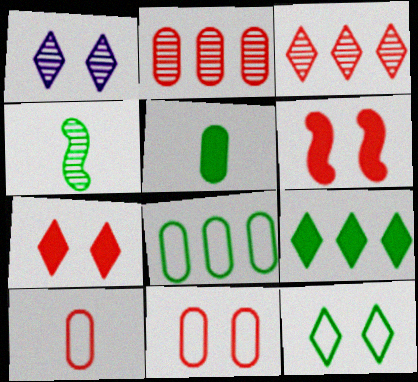[[1, 2, 4], 
[1, 7, 12], 
[3, 6, 10]]